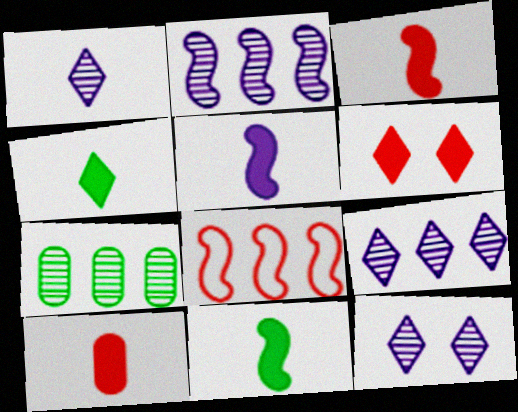[[1, 9, 12], 
[3, 5, 11], 
[4, 5, 10]]